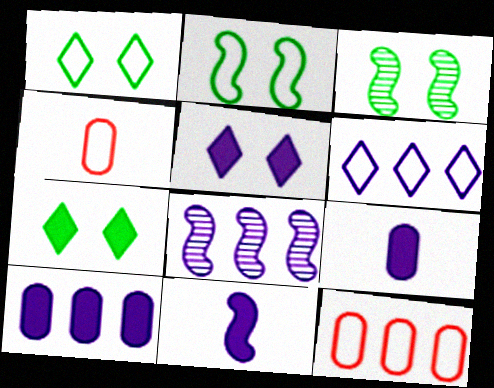[[2, 4, 6], 
[4, 7, 8], 
[5, 10, 11], 
[6, 8, 10]]